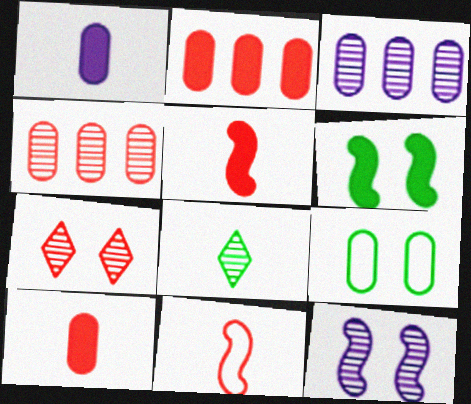[[1, 4, 9], 
[1, 8, 11], 
[2, 7, 11], 
[3, 9, 10], 
[4, 8, 12]]